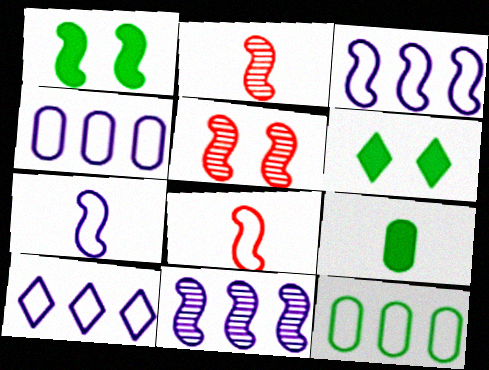[[1, 2, 3], 
[1, 8, 11], 
[2, 4, 6], 
[3, 4, 10], 
[5, 9, 10]]